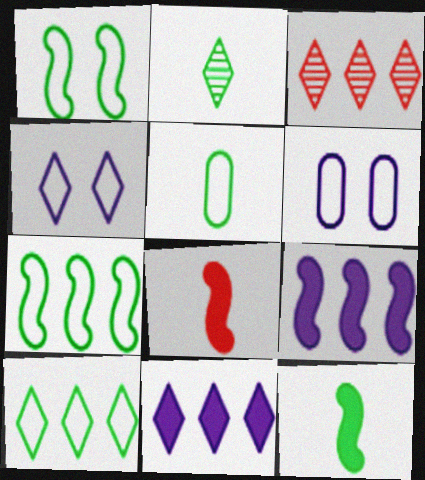[[1, 5, 10], 
[2, 5, 12], 
[3, 6, 12], 
[3, 10, 11]]